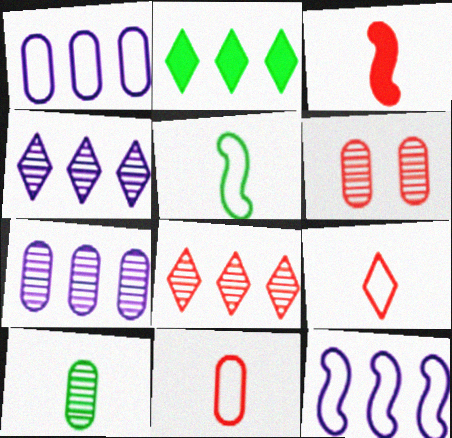[[6, 7, 10]]